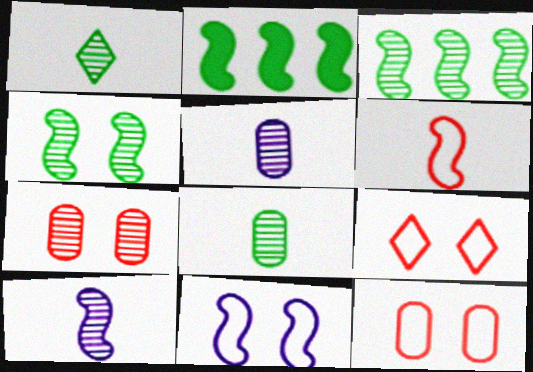[[2, 5, 9]]